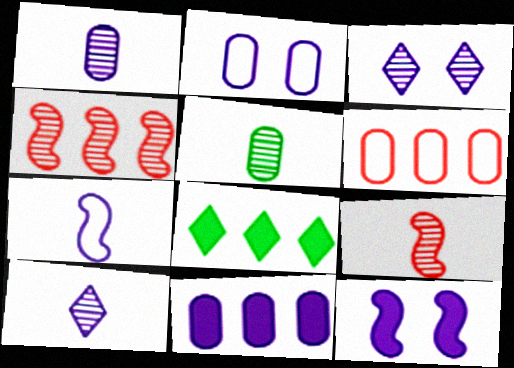[[1, 2, 11], 
[2, 3, 12], 
[2, 8, 9], 
[3, 4, 5], 
[3, 7, 11], 
[5, 9, 10]]